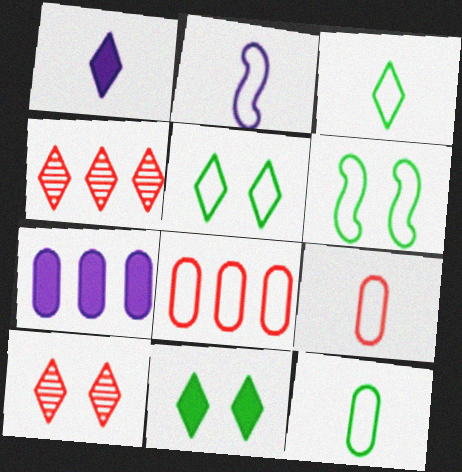[[1, 4, 5], 
[2, 3, 9], 
[2, 5, 8]]